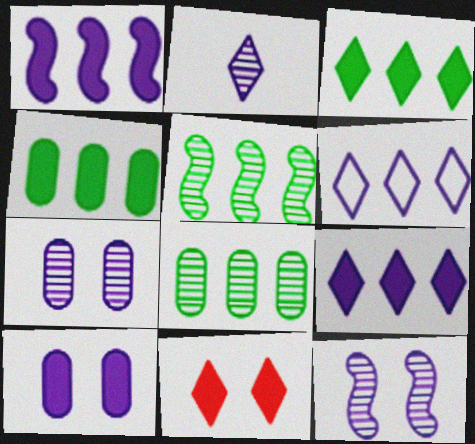[]